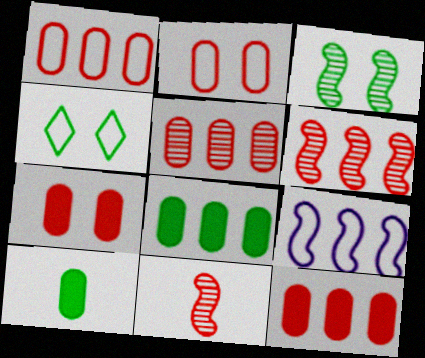[[1, 5, 12]]